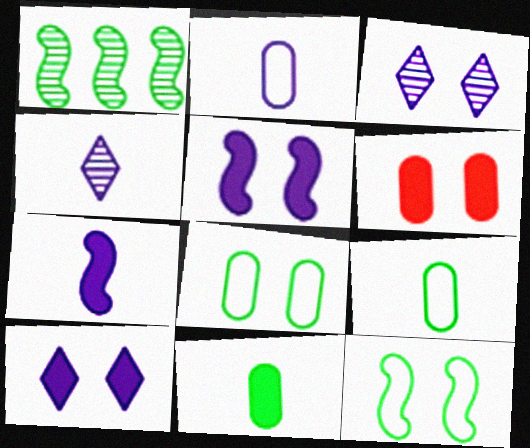[[2, 4, 7], 
[3, 6, 12]]